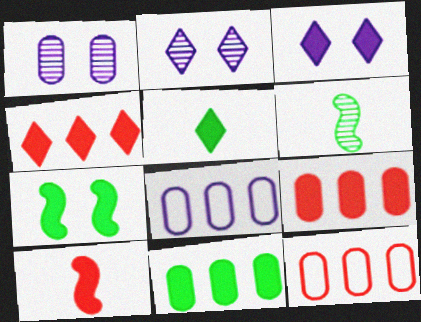[[3, 4, 5], 
[3, 6, 12], 
[3, 10, 11], 
[5, 7, 11]]